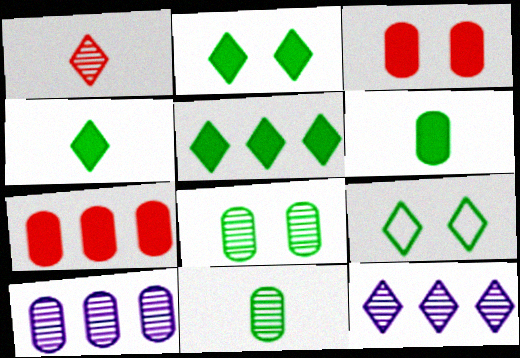[[2, 4, 5]]